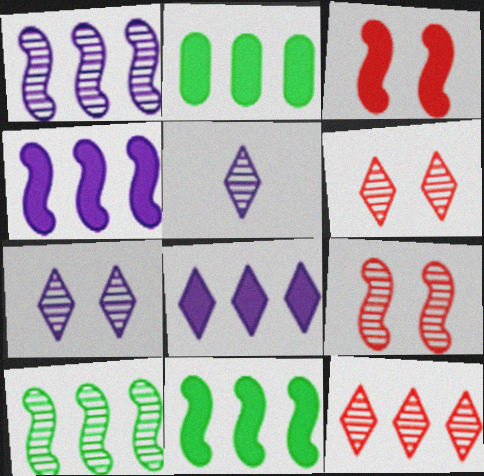[]